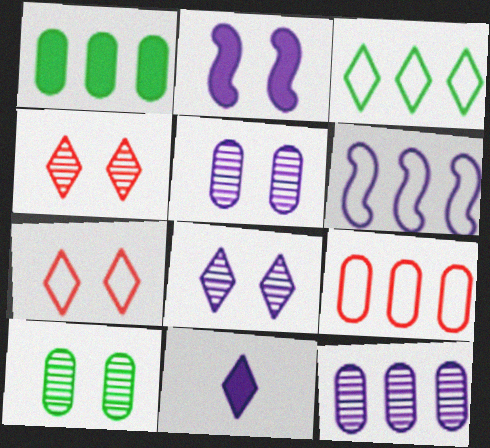[[1, 9, 12], 
[2, 7, 10], 
[3, 4, 11], 
[3, 6, 9], 
[5, 6, 11]]